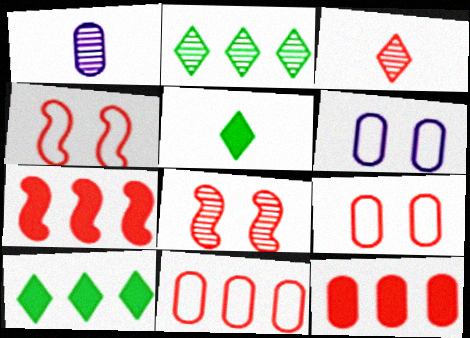[[1, 2, 8], 
[1, 4, 10], 
[3, 4, 12], 
[3, 7, 9]]